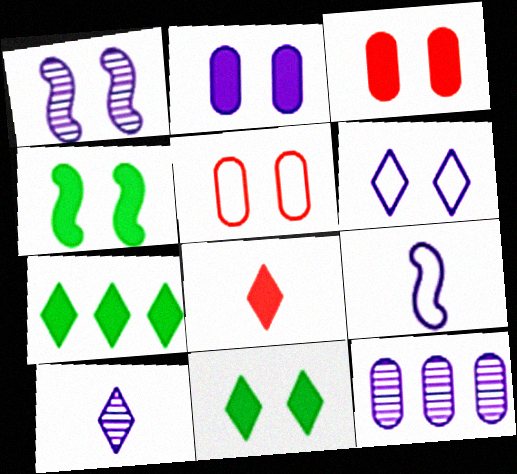[[1, 2, 6], 
[1, 5, 11], 
[1, 10, 12]]